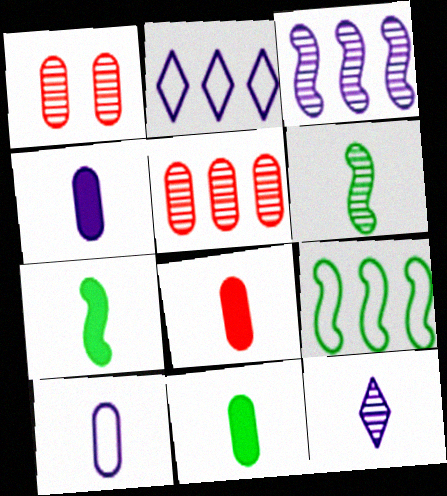[[1, 2, 7], 
[4, 8, 11]]